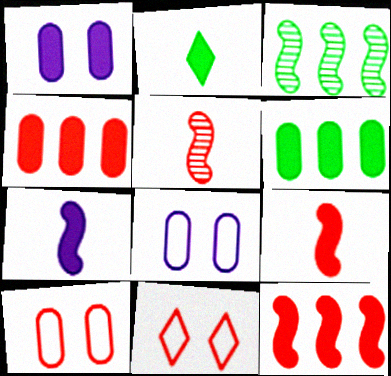[[1, 2, 12], 
[4, 5, 11]]